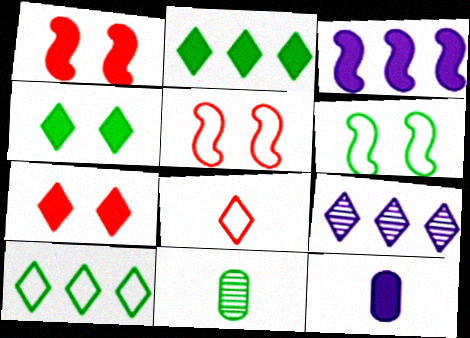[[1, 2, 12], 
[2, 6, 11], 
[4, 8, 9]]